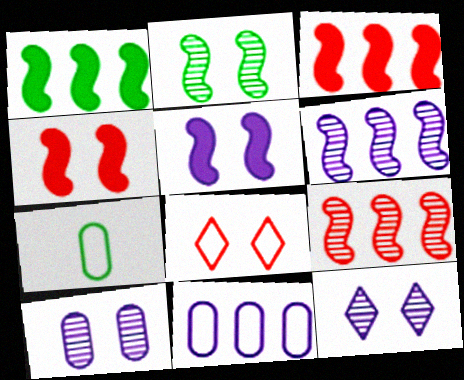[[3, 7, 12]]